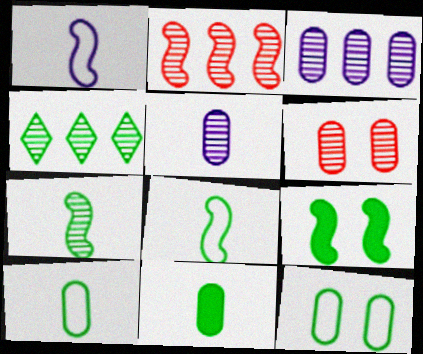[[1, 2, 9], 
[2, 3, 4], 
[4, 9, 10]]